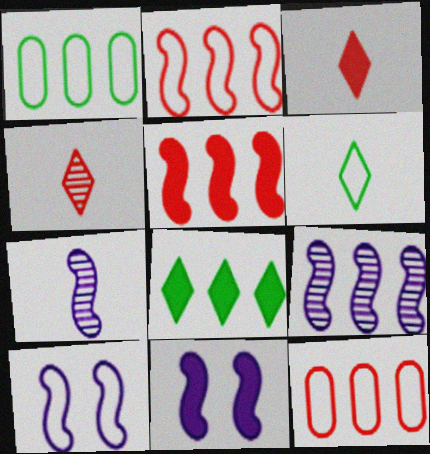[[1, 4, 11], 
[6, 10, 12], 
[8, 9, 12]]